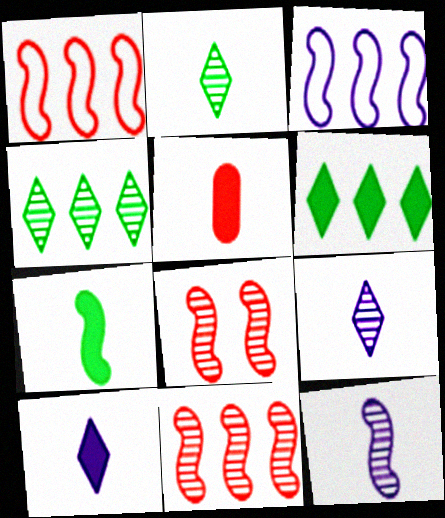[[3, 7, 8], 
[5, 7, 10]]